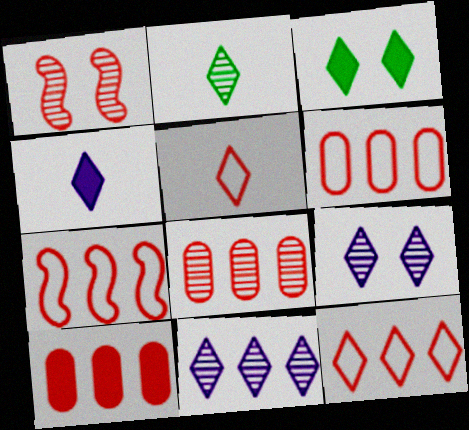[[1, 5, 10], 
[2, 4, 5], 
[3, 5, 11], 
[6, 7, 12], 
[6, 8, 10]]